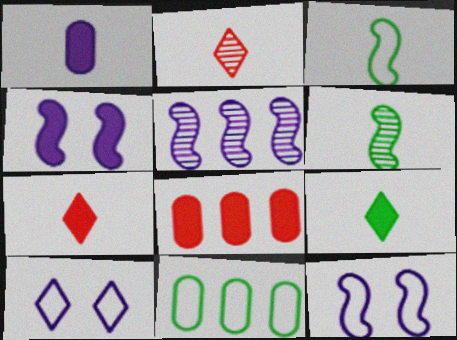[[1, 2, 3], 
[1, 5, 10], 
[2, 4, 11], 
[4, 8, 9], 
[6, 8, 10]]